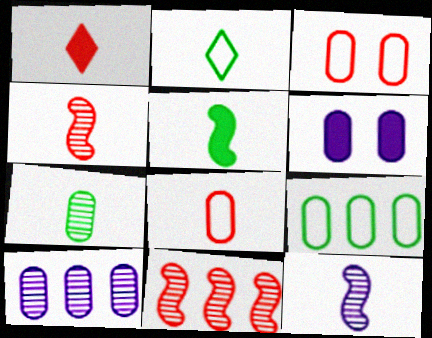[[1, 3, 11], 
[1, 4, 8], 
[2, 5, 7], 
[2, 6, 11]]